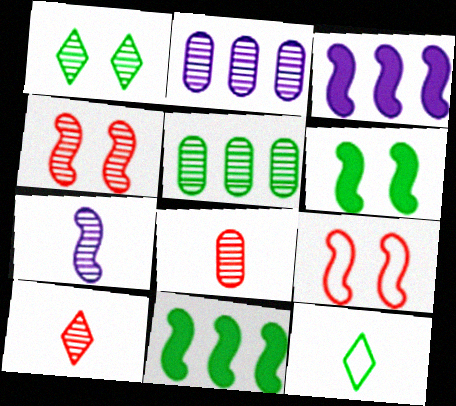[[5, 6, 12], 
[7, 9, 11]]